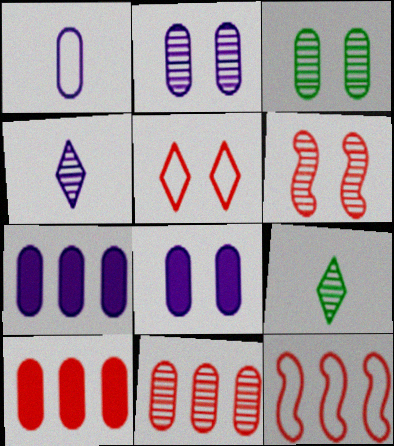[[1, 2, 7], 
[1, 3, 10], 
[8, 9, 12]]